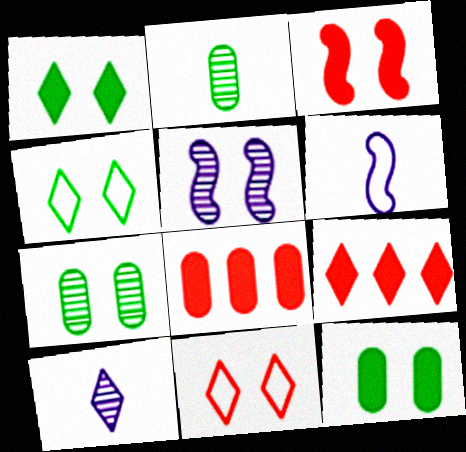[[4, 9, 10], 
[5, 11, 12], 
[6, 7, 9]]